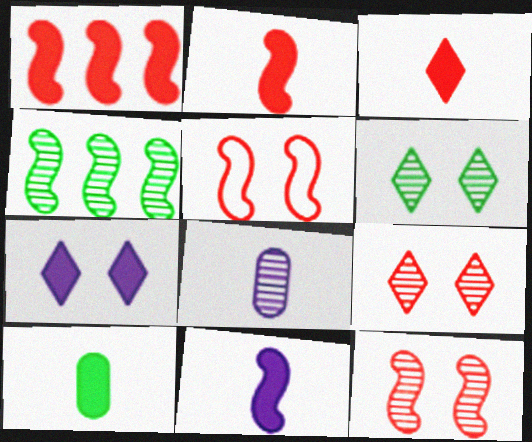[[1, 7, 10], 
[3, 10, 11], 
[4, 5, 11], 
[4, 8, 9]]